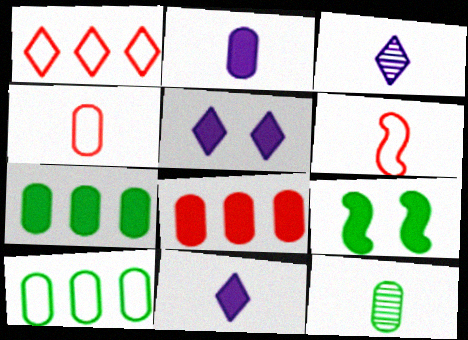[[2, 4, 12], 
[6, 11, 12], 
[8, 9, 11]]